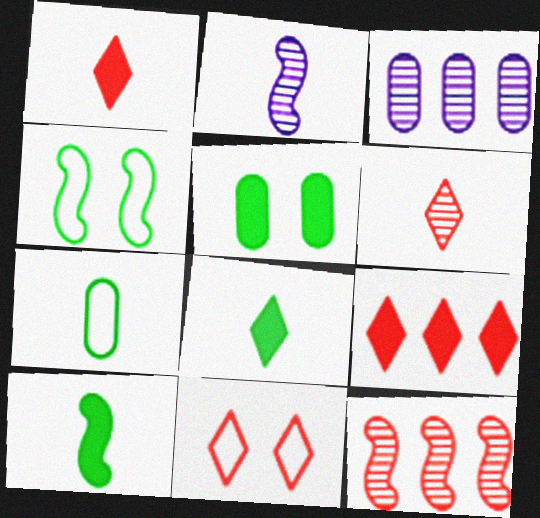[[1, 2, 7], 
[1, 3, 4], 
[3, 10, 11], 
[6, 9, 11]]